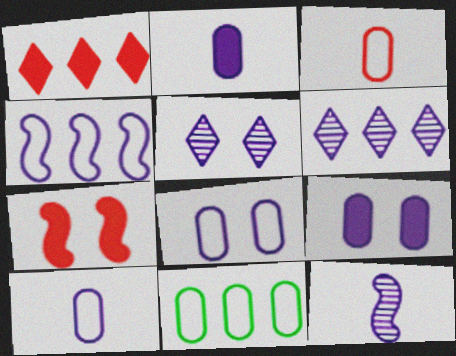[[2, 4, 5], 
[3, 8, 11]]